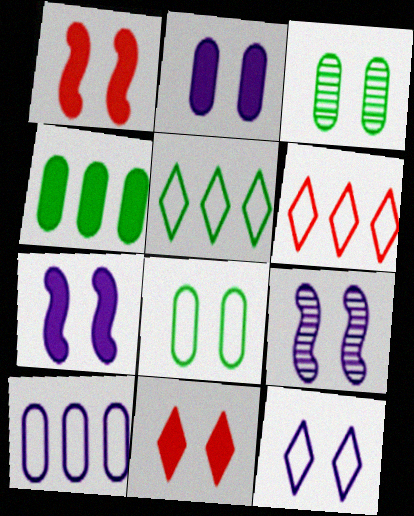[[1, 3, 12], 
[2, 9, 12], 
[8, 9, 11]]